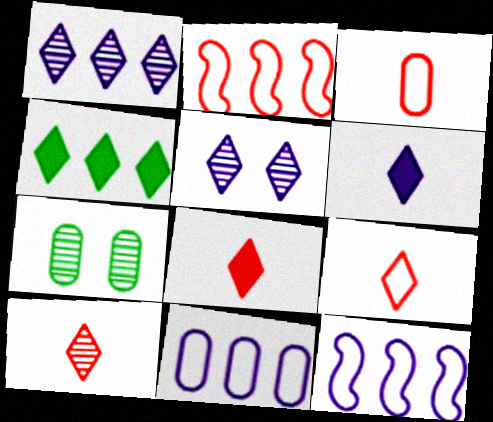[[2, 6, 7], 
[4, 5, 9], 
[7, 8, 12], 
[8, 9, 10]]